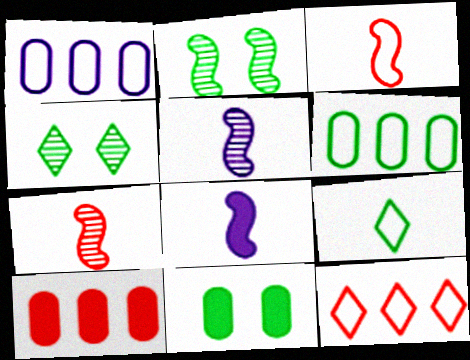[[5, 11, 12]]